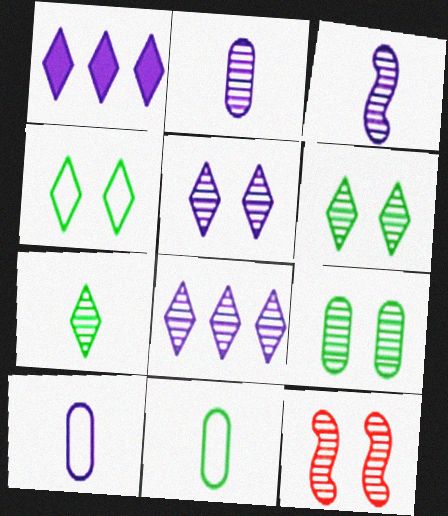[[1, 11, 12], 
[5, 9, 12]]